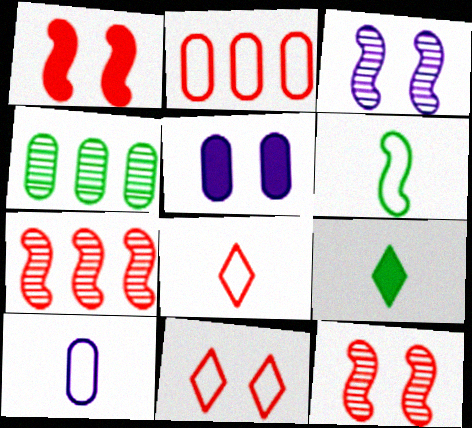[[2, 3, 9], 
[6, 8, 10]]